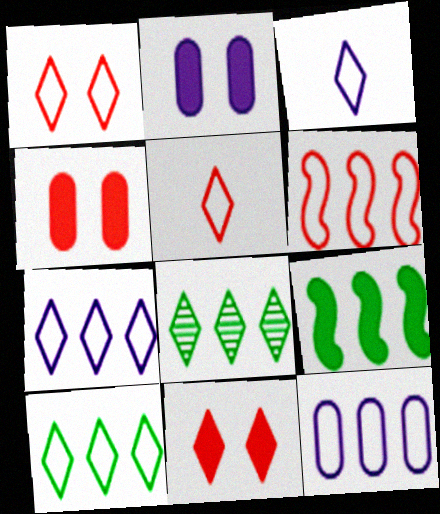[[1, 3, 10], 
[3, 8, 11], 
[6, 10, 12]]